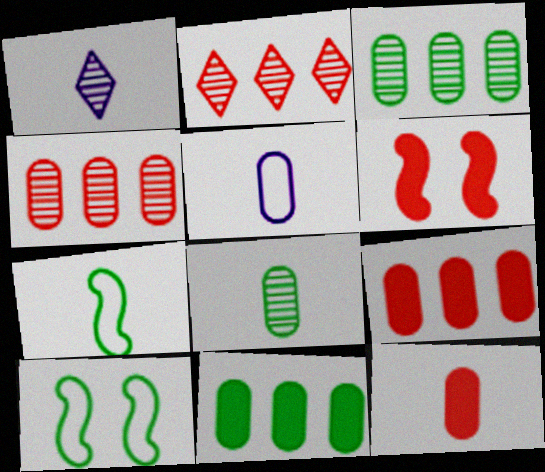[[1, 7, 12], 
[1, 9, 10], 
[5, 8, 12]]